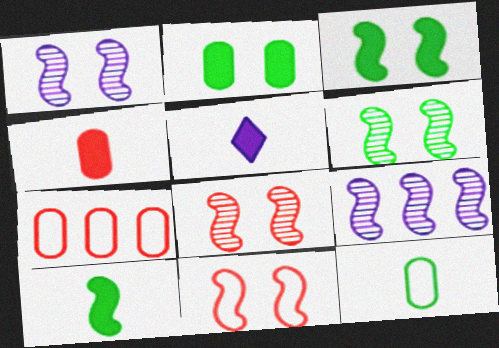[[1, 3, 11], 
[1, 6, 8], 
[4, 5, 10], 
[5, 6, 7], 
[9, 10, 11]]